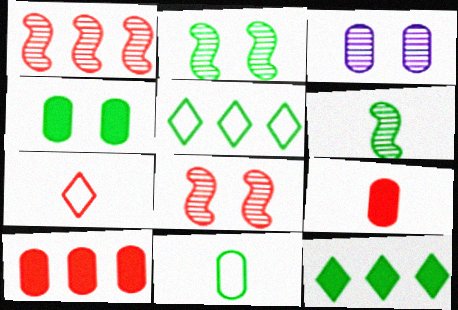[[2, 11, 12], 
[3, 10, 11], 
[4, 5, 6], 
[7, 8, 10]]